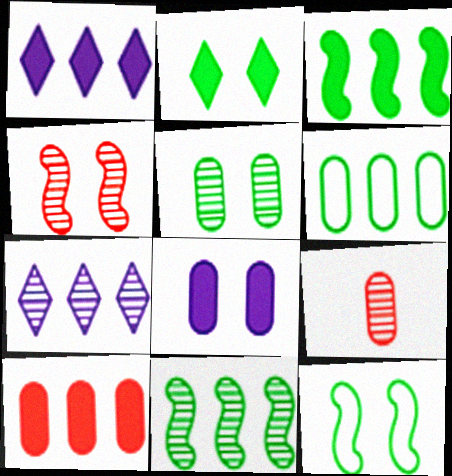[[1, 3, 10], 
[1, 9, 12], 
[2, 5, 12], 
[6, 8, 9]]